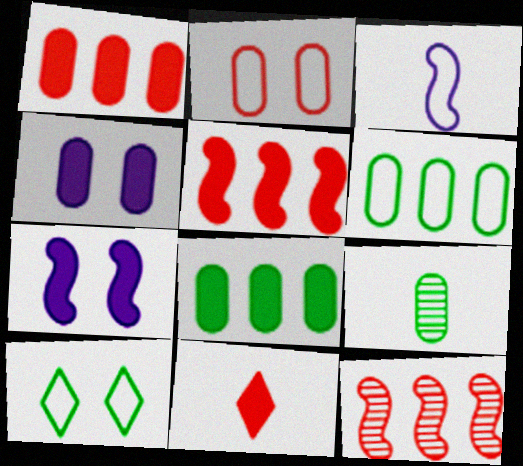[[2, 11, 12], 
[3, 9, 11], 
[7, 8, 11]]